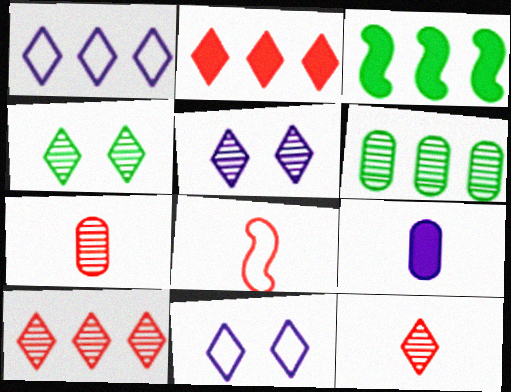[[3, 7, 11]]